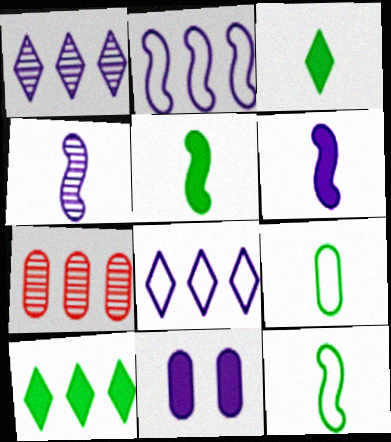[[2, 7, 10], 
[4, 8, 11], 
[7, 9, 11]]